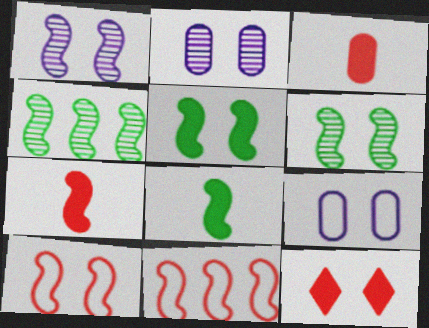[[1, 5, 10], 
[1, 8, 11], 
[6, 9, 12]]